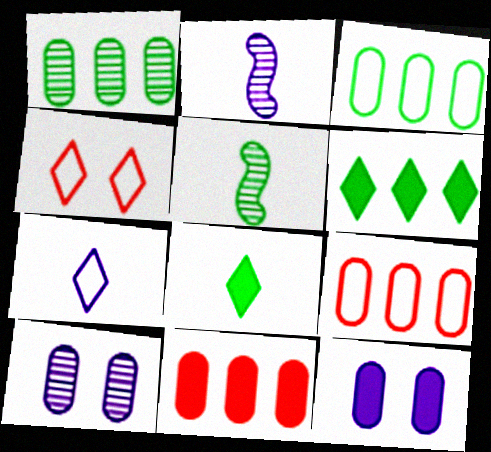[]